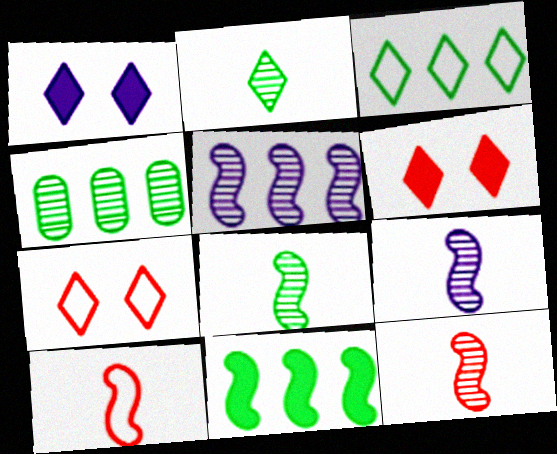[[1, 4, 10], 
[3, 4, 11], 
[8, 9, 12]]